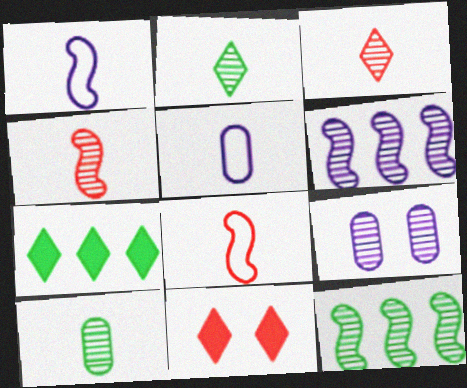[[3, 9, 12], 
[5, 11, 12], 
[7, 8, 9]]